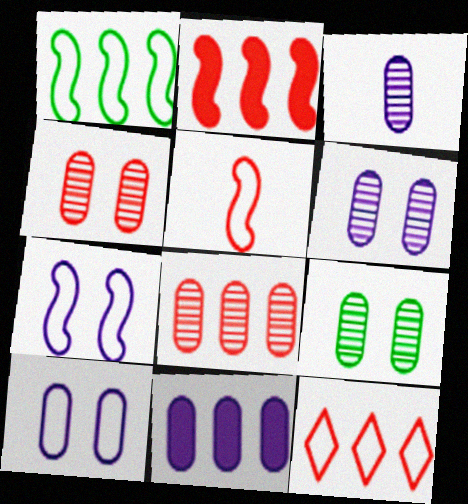[[1, 5, 7], 
[2, 8, 12], 
[3, 8, 9], 
[3, 10, 11], 
[4, 6, 9]]